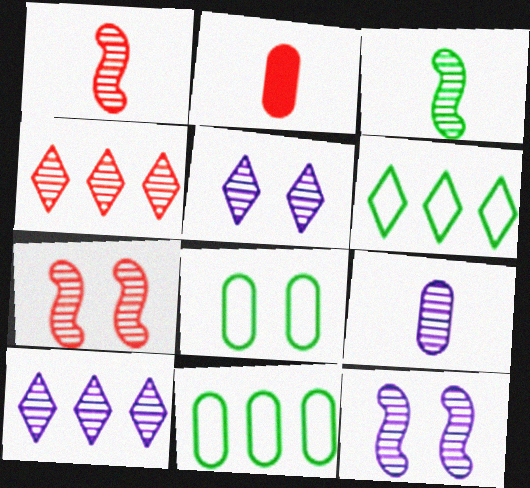[[2, 6, 12], 
[9, 10, 12]]